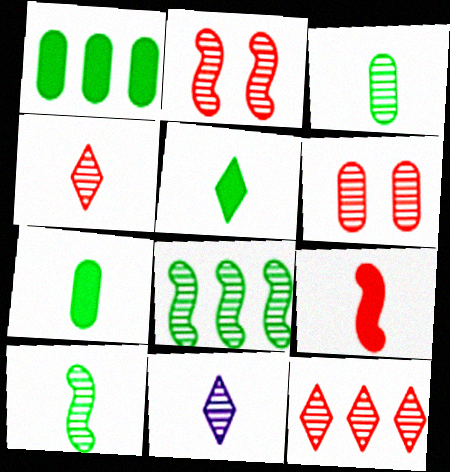[[6, 8, 11]]